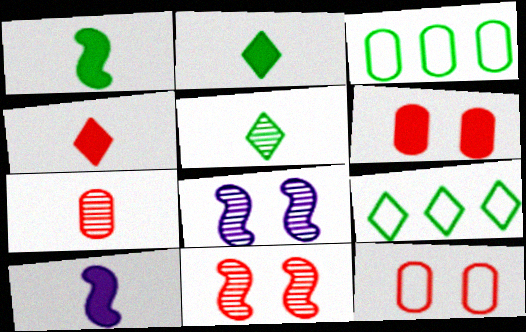[[3, 4, 8]]